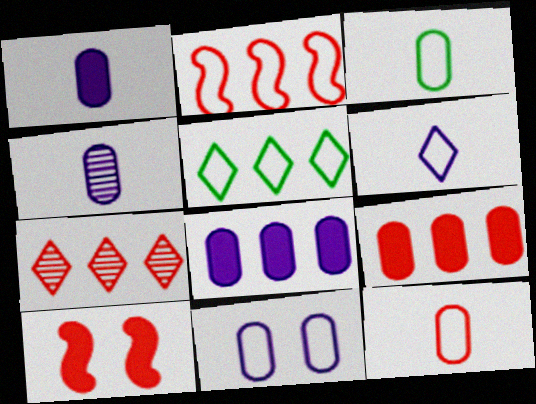[[2, 7, 9], 
[4, 5, 10], 
[4, 8, 11], 
[7, 10, 12]]